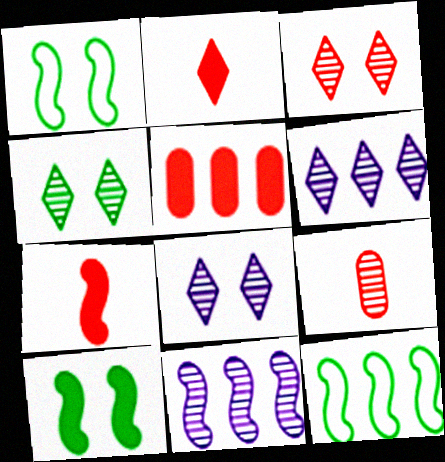[[1, 7, 11], 
[3, 4, 8], 
[4, 9, 11], 
[5, 6, 12]]